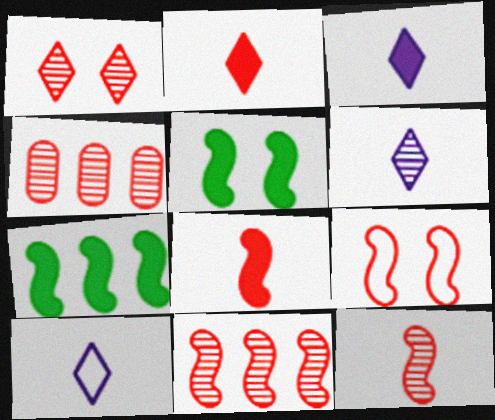[[1, 4, 12], 
[2, 4, 9], 
[3, 6, 10], 
[4, 5, 10], 
[8, 9, 11]]